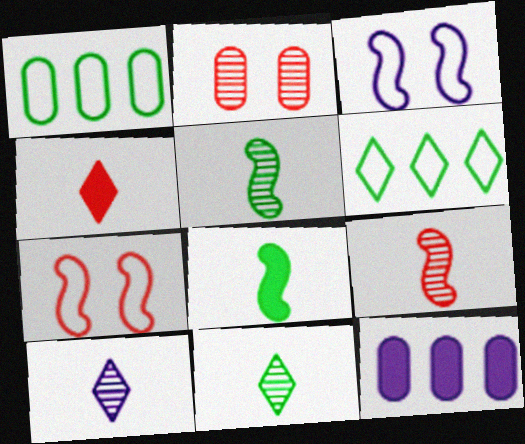[[3, 10, 12], 
[7, 11, 12]]